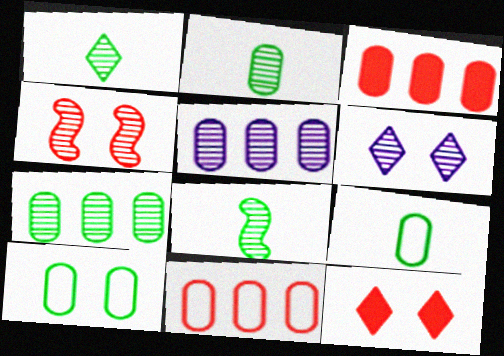[[1, 2, 8], 
[1, 4, 5]]